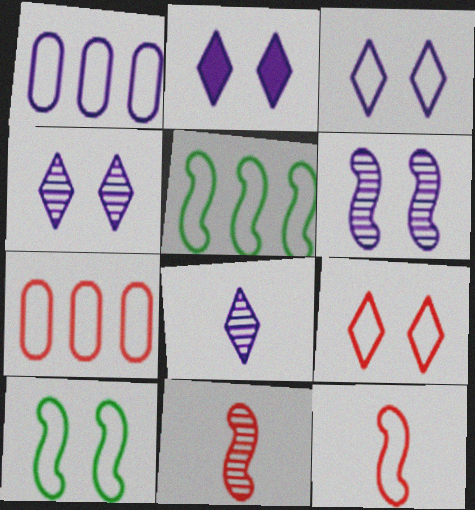[[2, 3, 4], 
[7, 9, 12]]